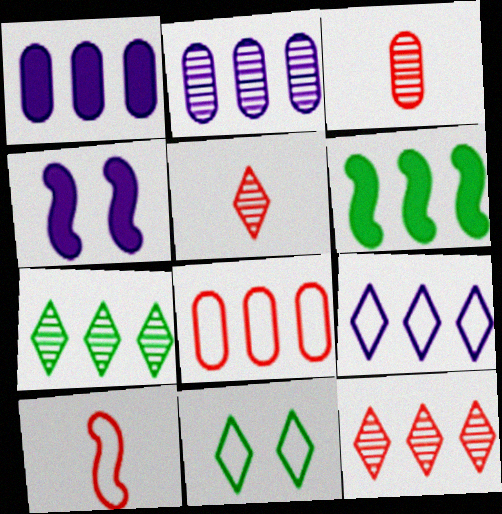[]